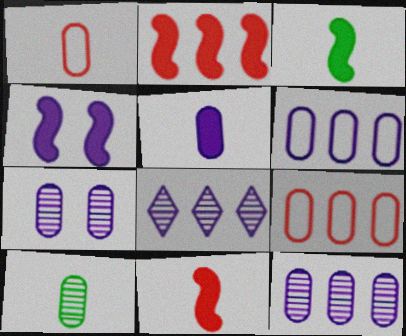[[1, 5, 10], 
[2, 3, 4], 
[5, 6, 7]]